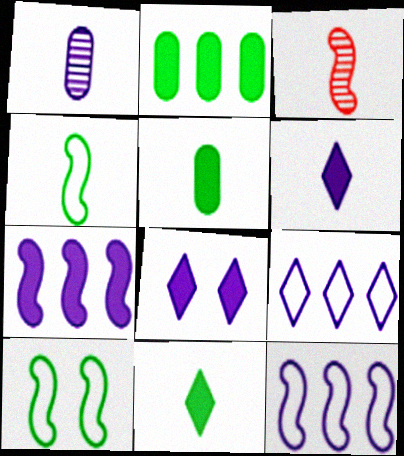[[1, 8, 12], 
[3, 7, 10]]